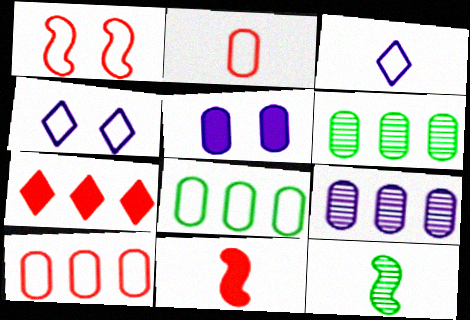[[1, 3, 8], 
[2, 5, 6], 
[4, 6, 11]]